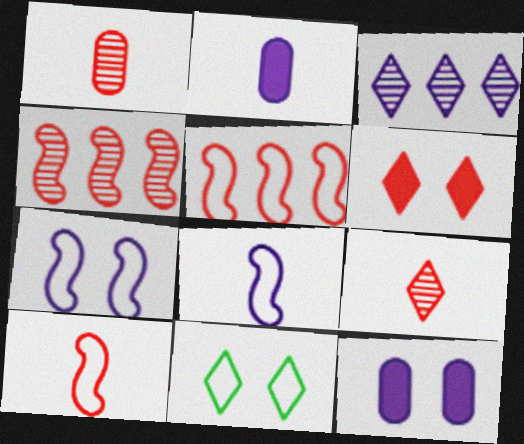[[1, 5, 6], 
[2, 3, 7], 
[2, 4, 11], 
[3, 8, 12]]